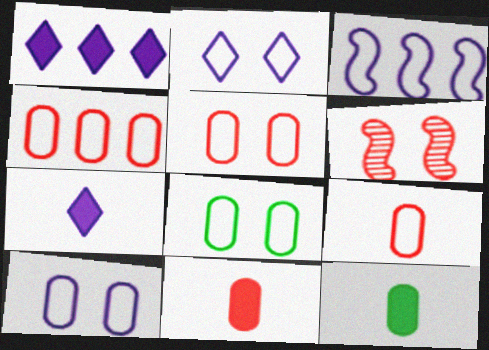[[4, 5, 9], 
[5, 8, 10]]